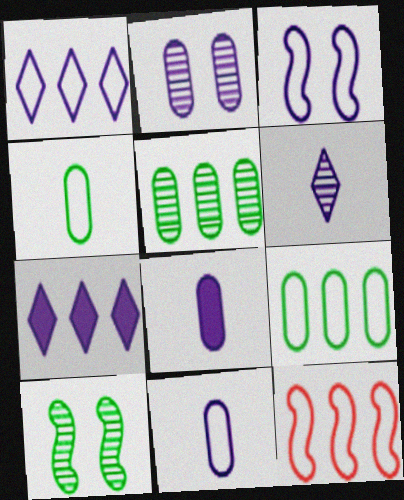[[1, 3, 11], 
[1, 9, 12], 
[5, 7, 12]]